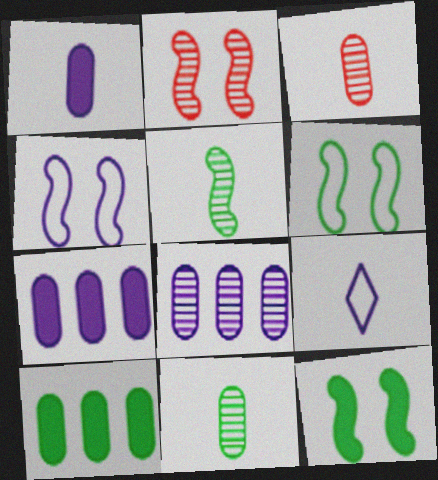[[2, 4, 12], 
[2, 9, 10]]